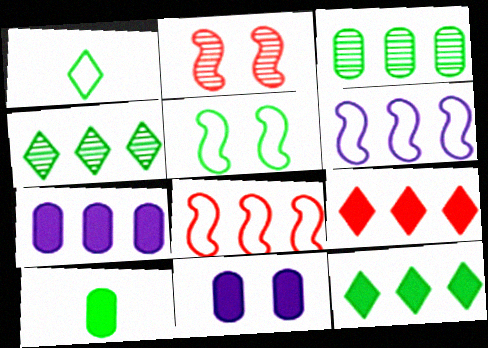[[1, 2, 7], 
[3, 6, 9], 
[4, 5, 10], 
[4, 7, 8]]